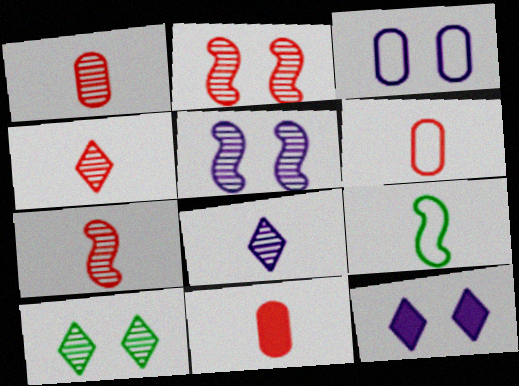[[1, 4, 7], 
[1, 6, 11], 
[3, 5, 12], 
[8, 9, 11]]